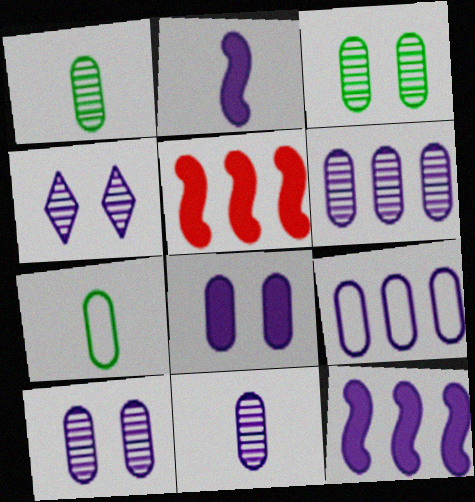[[2, 4, 9], 
[4, 5, 7], 
[6, 10, 11], 
[8, 9, 11]]